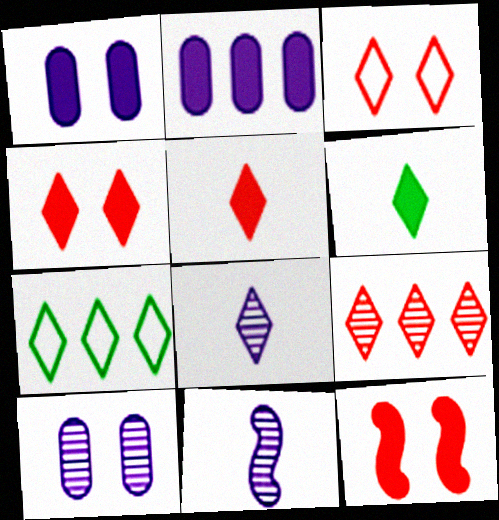[[2, 6, 12], 
[3, 5, 9], 
[4, 7, 8]]